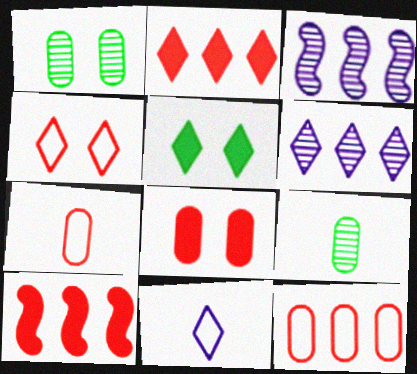[[1, 10, 11], 
[3, 5, 7]]